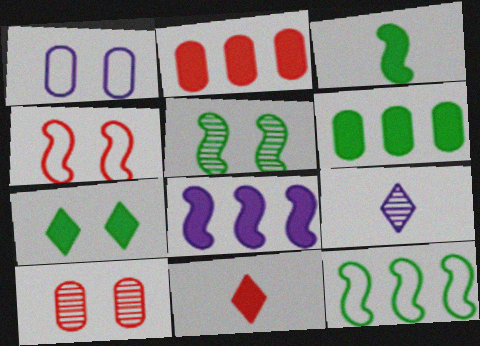[[1, 8, 9], 
[3, 5, 12], 
[3, 6, 7], 
[4, 6, 9]]